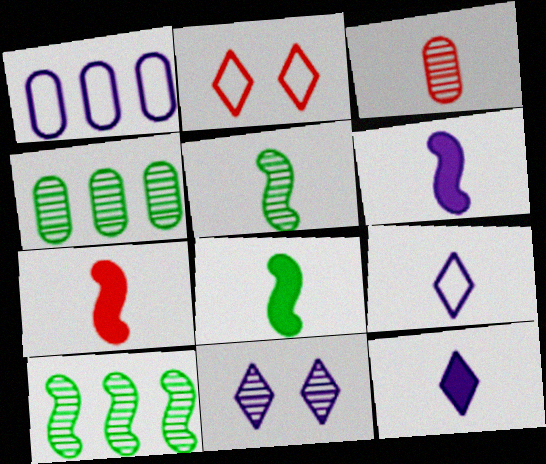[[1, 6, 11], 
[2, 4, 6], 
[3, 8, 9], 
[3, 10, 11], 
[6, 7, 8]]